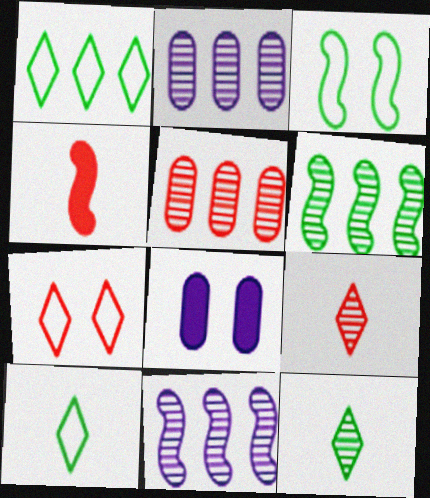[[3, 4, 11], 
[4, 5, 7]]